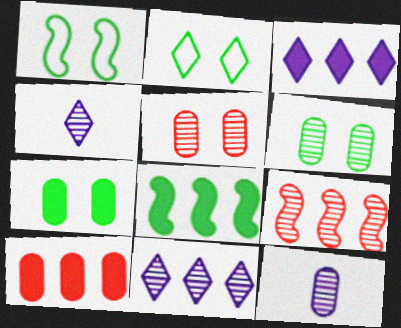[[1, 4, 10], 
[3, 8, 10], 
[4, 6, 9]]